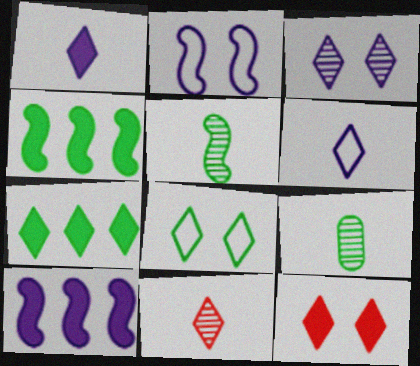[[1, 7, 12], 
[3, 8, 12], 
[4, 8, 9]]